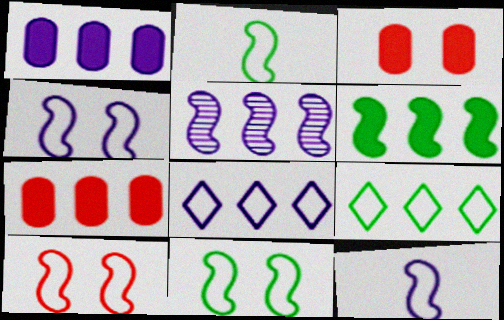[[1, 5, 8], 
[4, 10, 11], 
[5, 7, 9]]